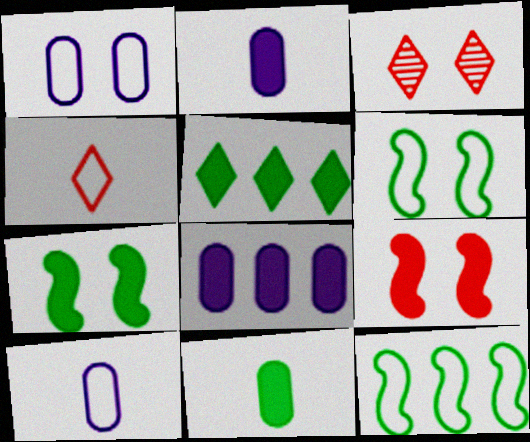[[1, 3, 7], 
[1, 4, 12], 
[2, 3, 12], 
[2, 5, 9], 
[5, 7, 11]]